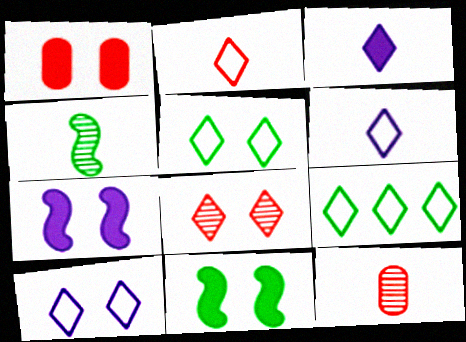[[2, 9, 10], 
[3, 8, 9], 
[7, 9, 12]]